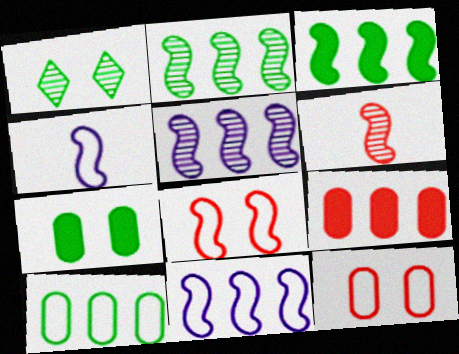[[1, 4, 9]]